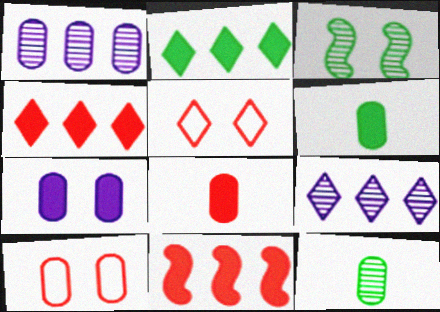[[1, 6, 10], 
[3, 5, 7]]